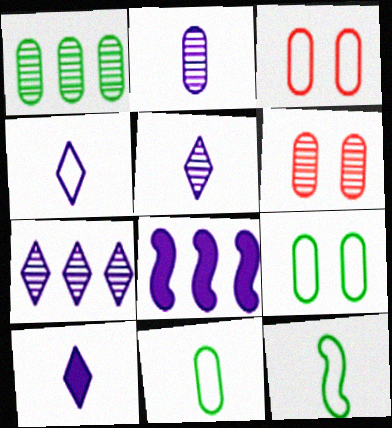[[1, 2, 6], 
[4, 5, 10]]